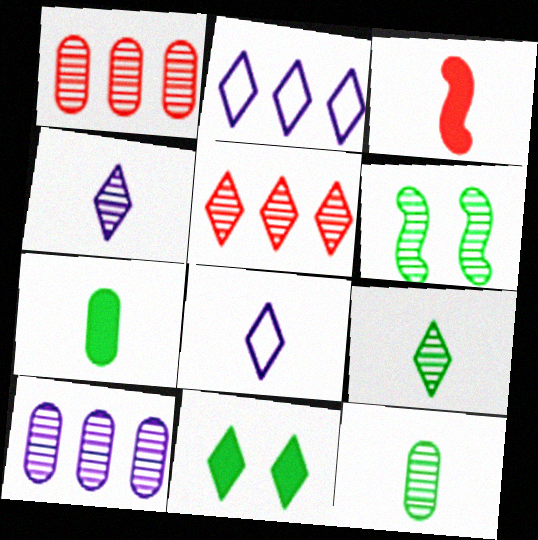[[1, 4, 6], 
[3, 8, 12], 
[5, 8, 11]]